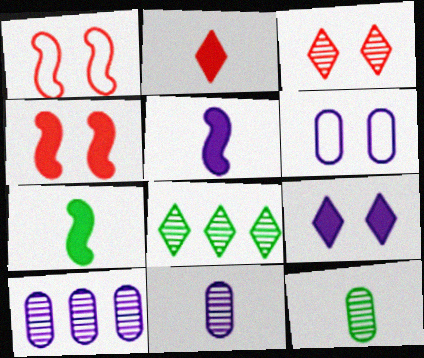[]